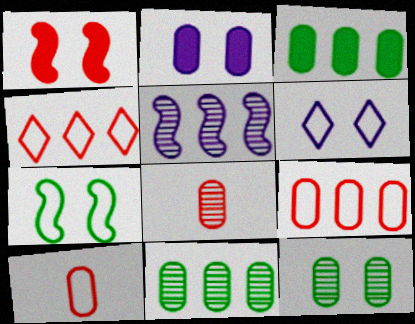[[1, 4, 8], 
[1, 6, 12], 
[2, 10, 11], 
[3, 4, 5]]